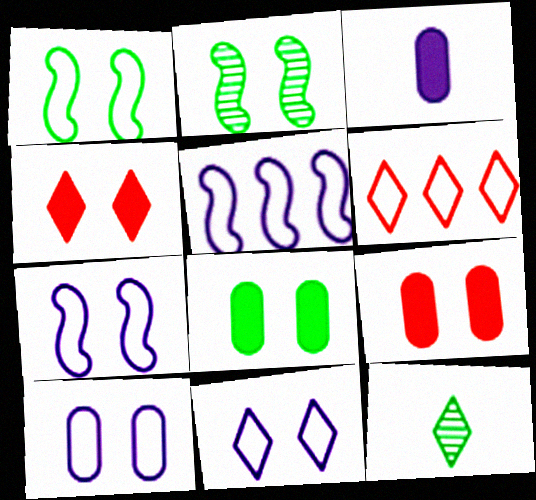[[2, 3, 6], 
[2, 4, 10], 
[2, 9, 11], 
[5, 9, 12], 
[7, 10, 11]]